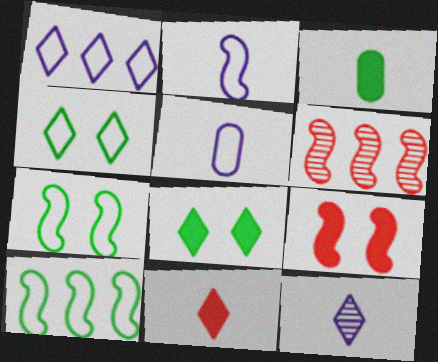[[5, 6, 8]]